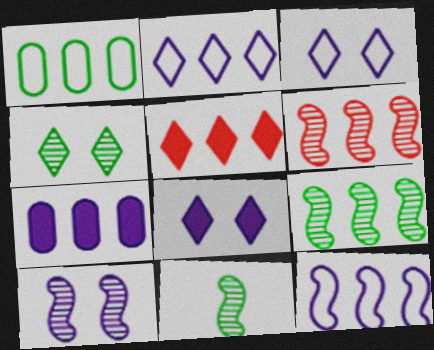[[6, 10, 11]]